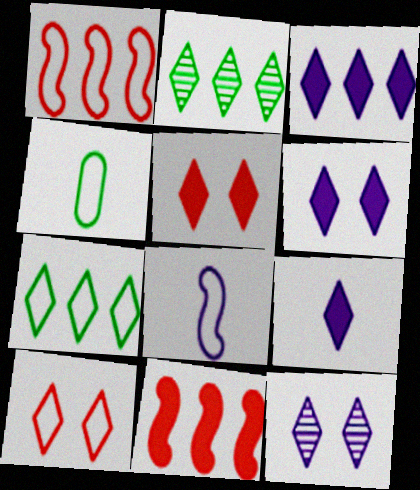[[2, 9, 10], 
[3, 6, 9], 
[4, 11, 12]]